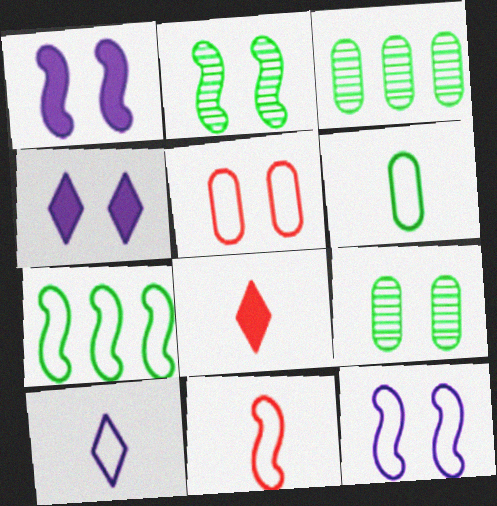[[2, 4, 5], 
[3, 4, 11], 
[3, 8, 12], 
[5, 7, 10], 
[6, 10, 11], 
[7, 11, 12]]